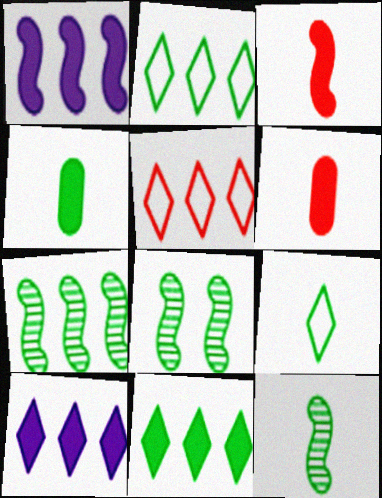[[2, 4, 8], 
[4, 9, 12], 
[7, 8, 12]]